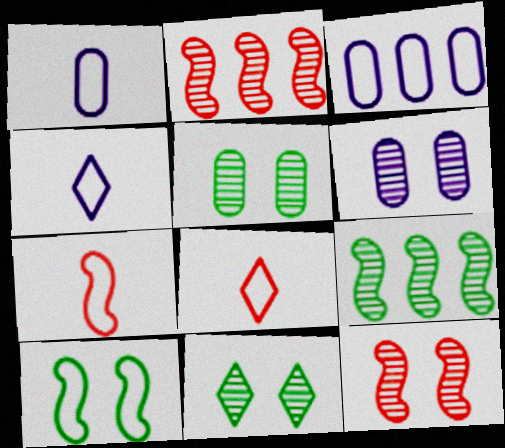[[3, 8, 10], 
[6, 11, 12]]